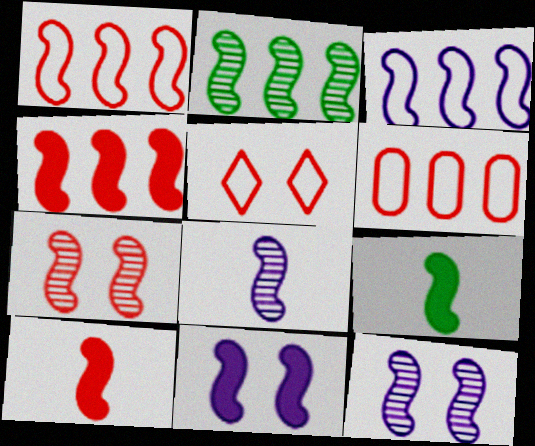[[1, 7, 10], 
[1, 9, 12], 
[2, 3, 4], 
[2, 7, 8], 
[3, 7, 9], 
[3, 8, 11], 
[4, 9, 11]]